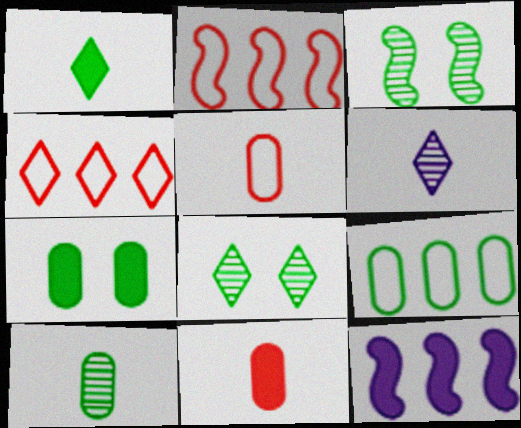[[1, 3, 9], 
[2, 6, 7], 
[5, 8, 12], 
[7, 9, 10]]